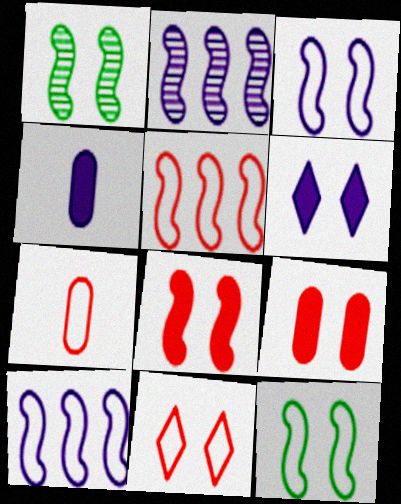[[1, 3, 8], 
[5, 7, 11]]